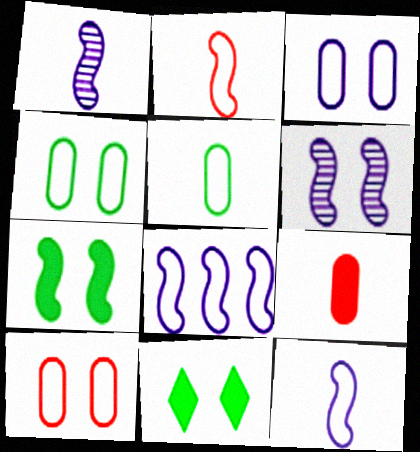[[3, 4, 10], 
[6, 10, 11]]